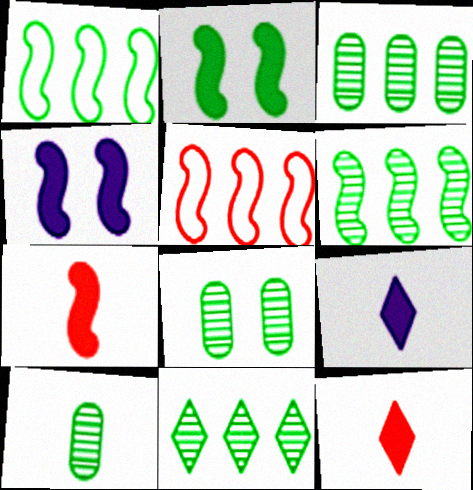[[3, 6, 11], 
[3, 8, 10], 
[5, 8, 9]]